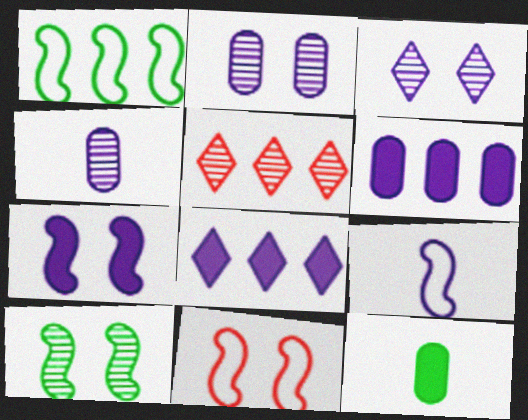[[1, 5, 6], 
[1, 9, 11], 
[2, 8, 9], 
[3, 6, 9], 
[4, 5, 10], 
[7, 10, 11]]